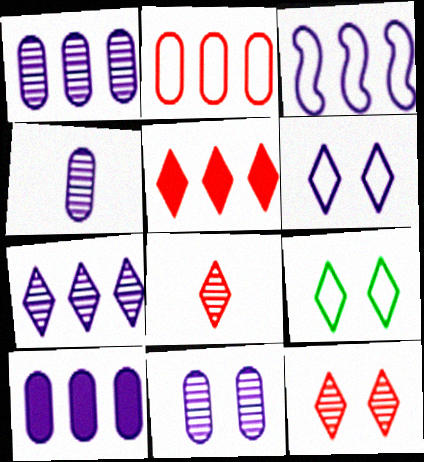[[1, 4, 11], 
[3, 7, 10]]